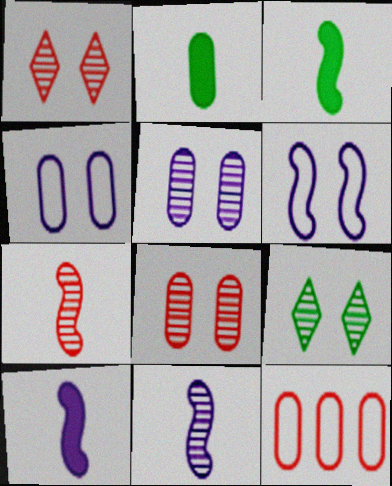[[2, 5, 12], 
[9, 10, 12]]